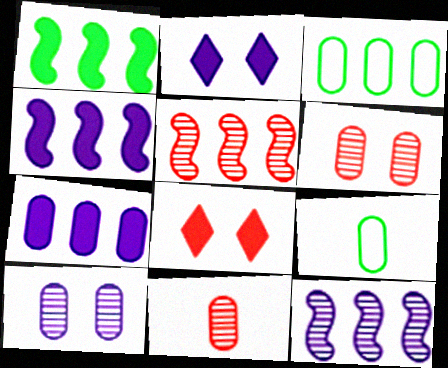[[2, 5, 9], 
[6, 7, 9], 
[8, 9, 12]]